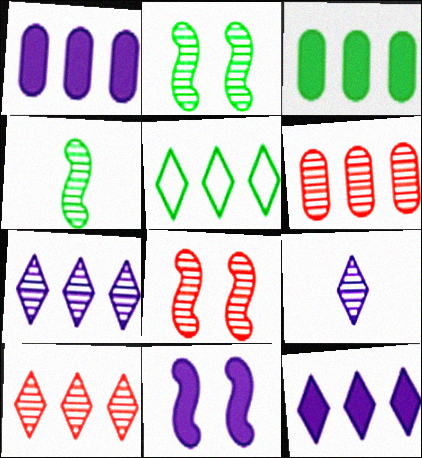[[2, 6, 9], 
[5, 10, 12]]